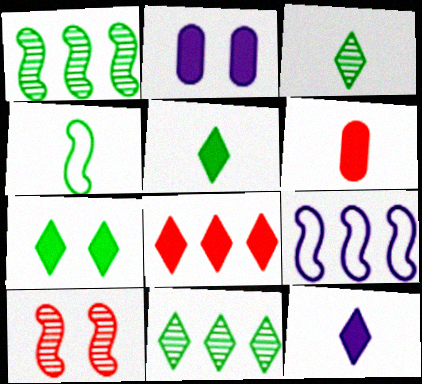[[7, 8, 12]]